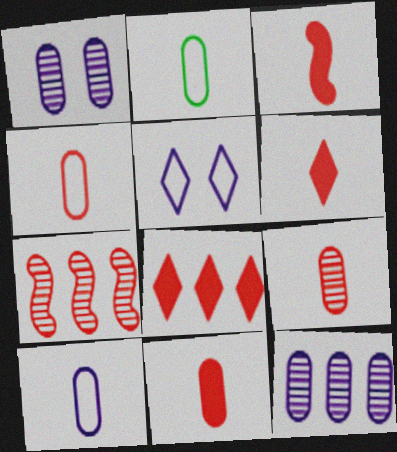[[2, 4, 10], 
[3, 6, 11], 
[4, 9, 11]]